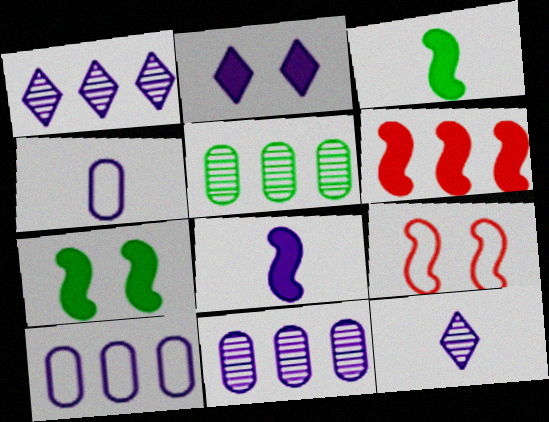[[4, 8, 12], 
[6, 7, 8]]